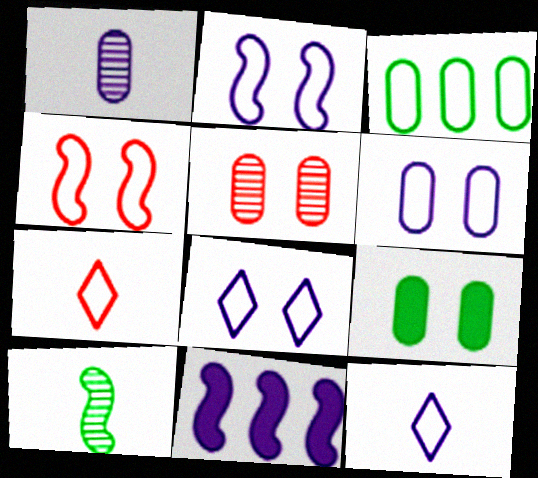[[1, 8, 11], 
[2, 3, 7], 
[2, 6, 8], 
[3, 4, 12], 
[4, 10, 11], 
[5, 6, 9]]